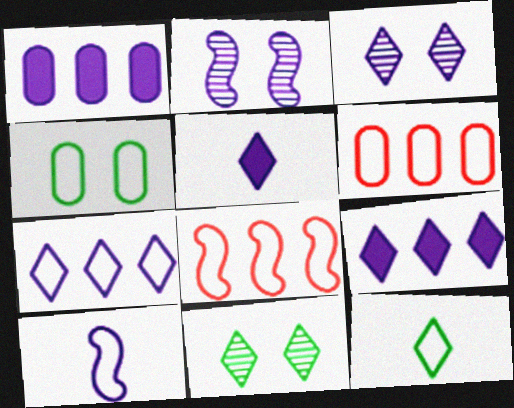[[1, 3, 10], 
[3, 5, 7]]